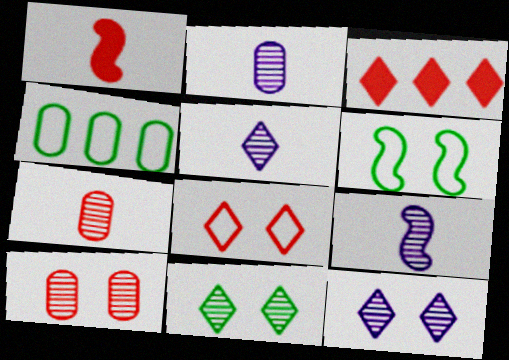[[1, 4, 12], 
[2, 3, 6], 
[2, 5, 9]]